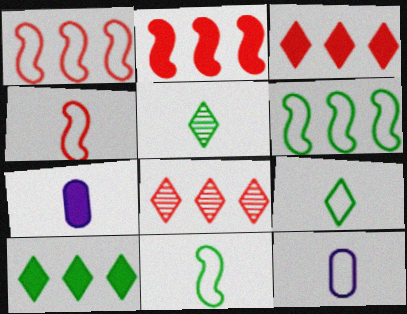[[4, 5, 7], 
[4, 9, 12]]